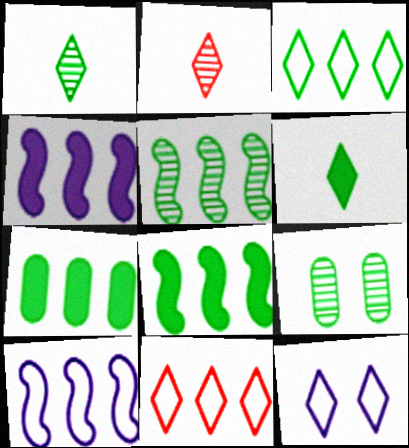[[1, 5, 9], 
[3, 5, 7]]